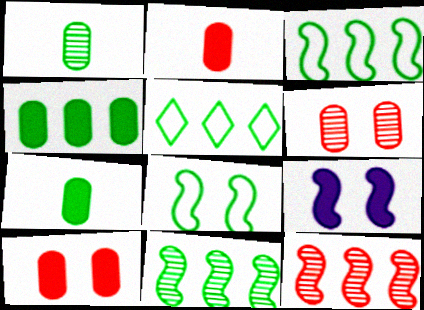[[4, 5, 11]]